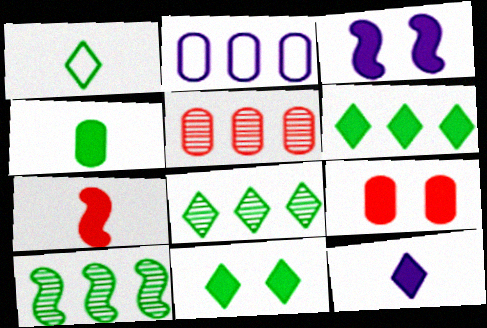[[1, 3, 5], 
[1, 8, 11], 
[3, 9, 11], 
[4, 7, 12]]